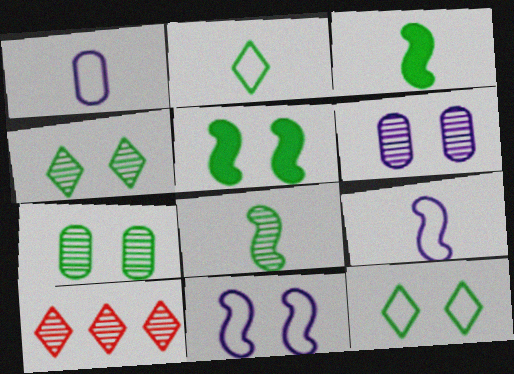[[1, 5, 10], 
[5, 7, 12], 
[6, 8, 10]]